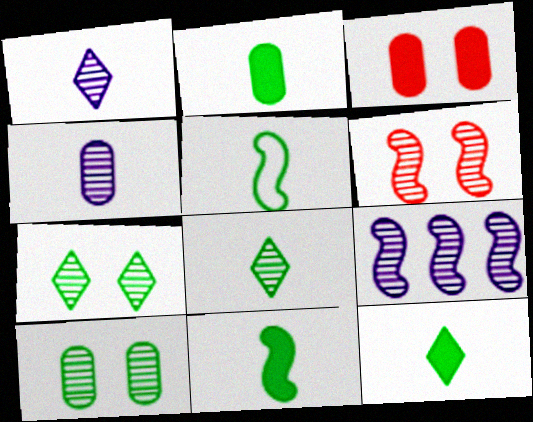[[2, 5, 8], 
[2, 11, 12]]